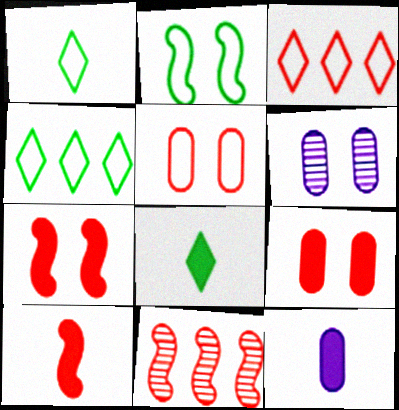[[4, 6, 10], 
[8, 10, 12]]